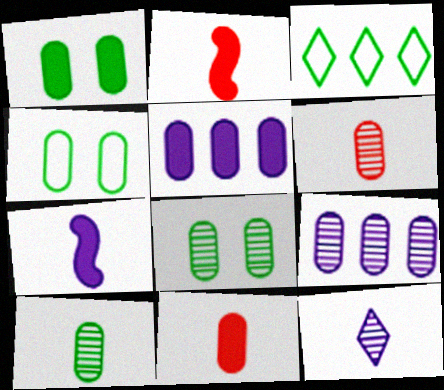[[1, 4, 8], 
[1, 5, 11], 
[4, 5, 6], 
[4, 9, 11], 
[6, 8, 9]]